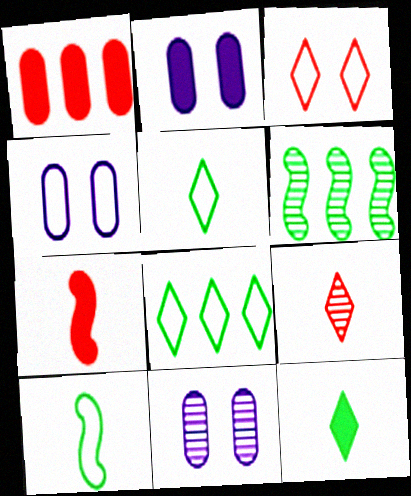[[2, 4, 11], 
[6, 9, 11], 
[7, 8, 11]]